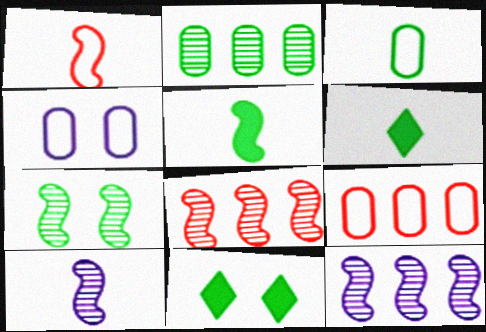[[1, 5, 10], 
[3, 4, 9], 
[4, 6, 8], 
[7, 8, 10], 
[9, 10, 11]]